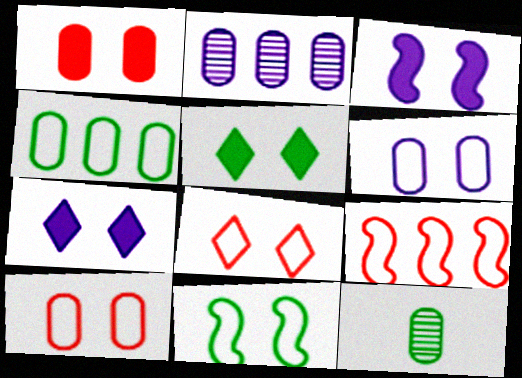[[1, 3, 5], 
[6, 8, 11], 
[7, 9, 12]]